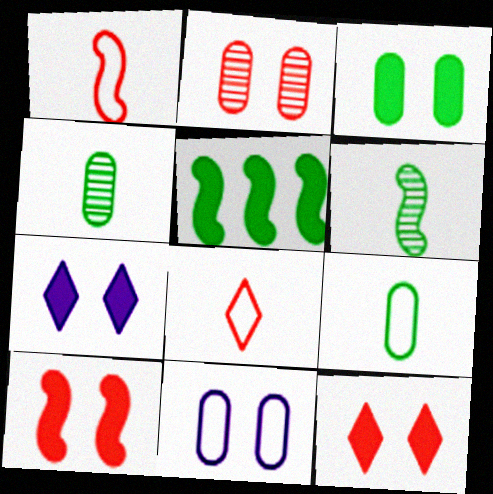[[2, 3, 11], 
[3, 7, 10]]